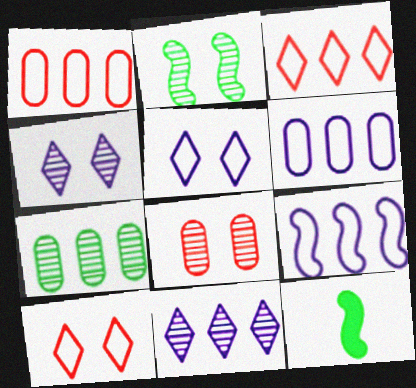[[1, 4, 12], 
[2, 4, 8]]